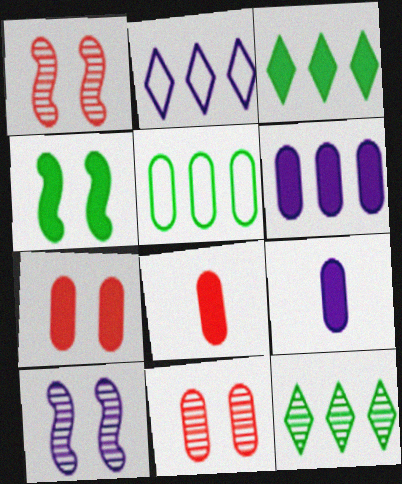[[2, 9, 10], 
[5, 9, 11]]